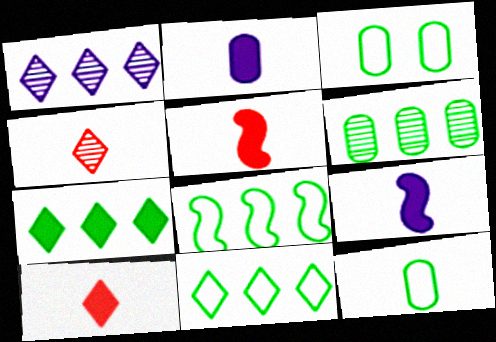[[1, 3, 5], 
[4, 9, 12], 
[6, 7, 8]]